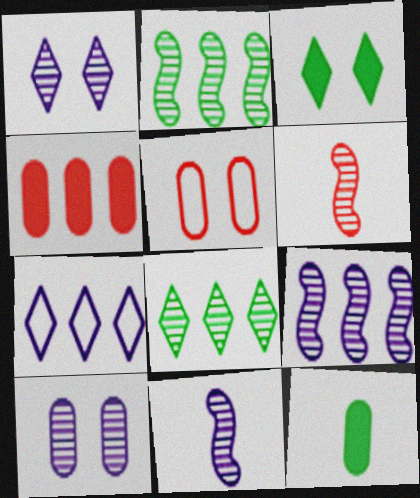[[2, 4, 7], 
[6, 8, 10]]